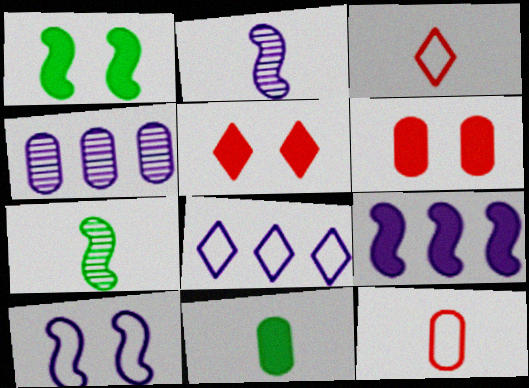[[1, 3, 4], 
[2, 3, 11], 
[2, 9, 10], 
[4, 8, 9], 
[5, 9, 11], 
[6, 7, 8]]